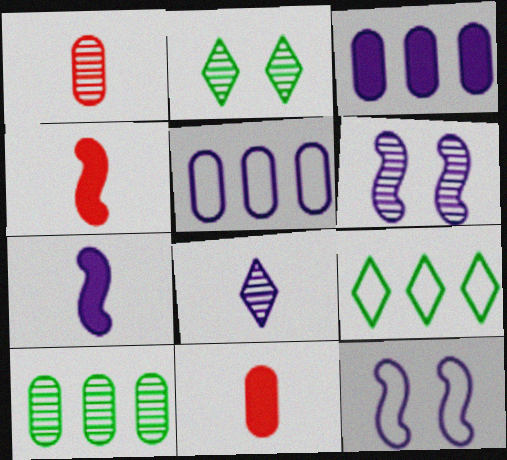[[2, 4, 5], 
[3, 8, 12], 
[6, 9, 11]]